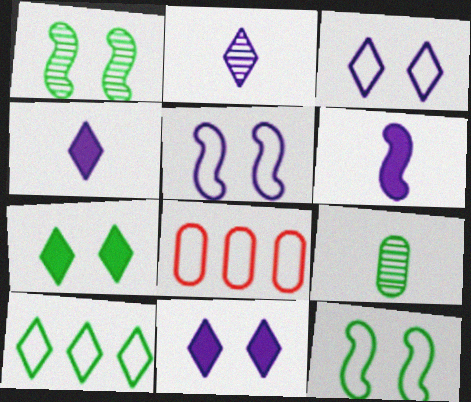[[1, 4, 8]]